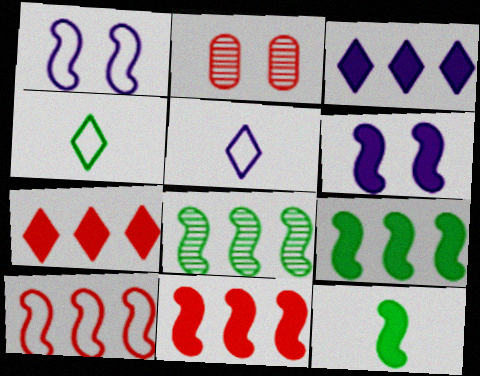[[2, 5, 9], 
[6, 11, 12]]